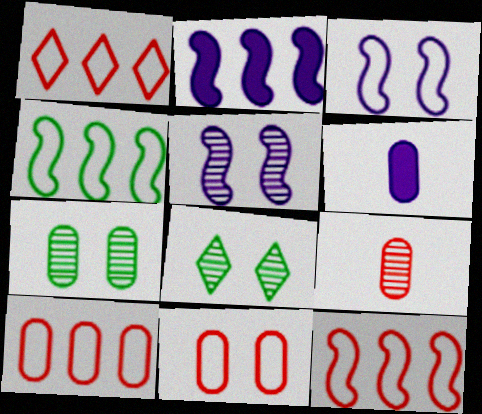[[1, 10, 12], 
[6, 7, 10], 
[6, 8, 12]]